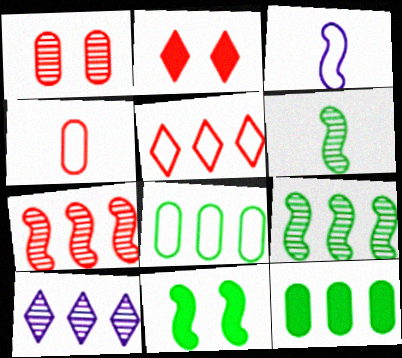[[1, 6, 10], 
[2, 4, 7], 
[3, 7, 11], 
[4, 10, 11]]